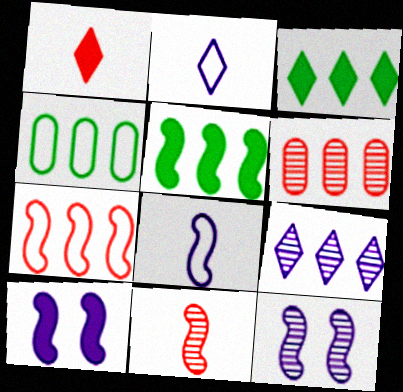[[1, 4, 12]]